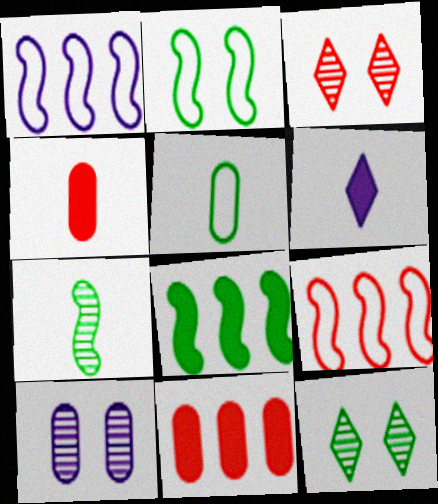[[1, 4, 12], 
[1, 6, 10], 
[2, 7, 8], 
[3, 4, 9], 
[5, 8, 12], 
[5, 10, 11]]